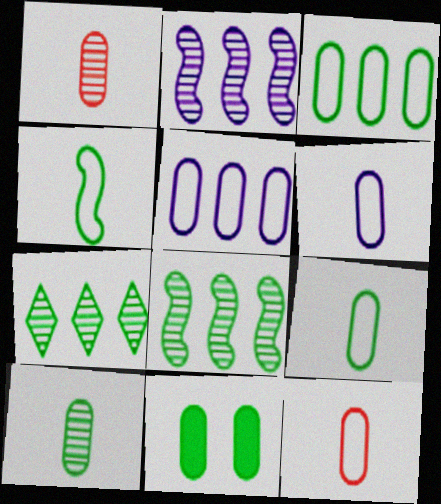[[1, 5, 11], 
[3, 10, 11], 
[4, 7, 11], 
[6, 9, 12]]